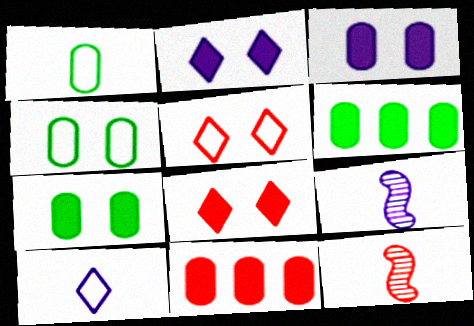[[5, 6, 9], 
[5, 11, 12]]